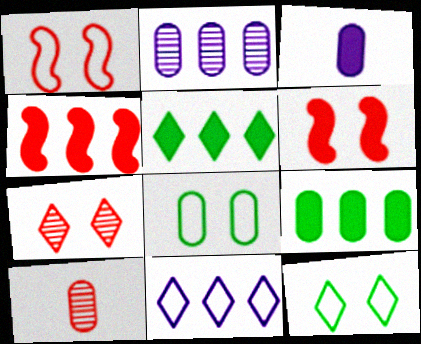[[3, 5, 6]]